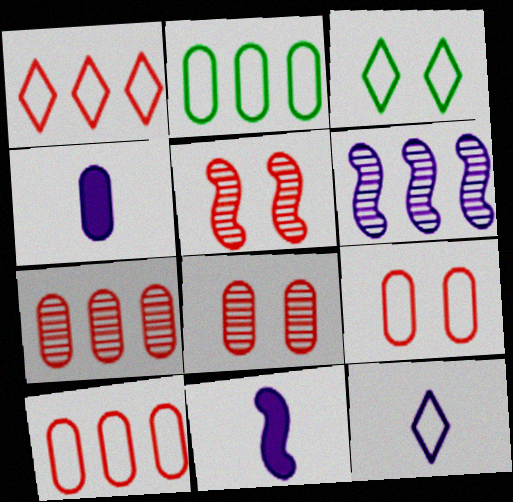[[1, 3, 12], 
[2, 4, 8], 
[3, 7, 11]]